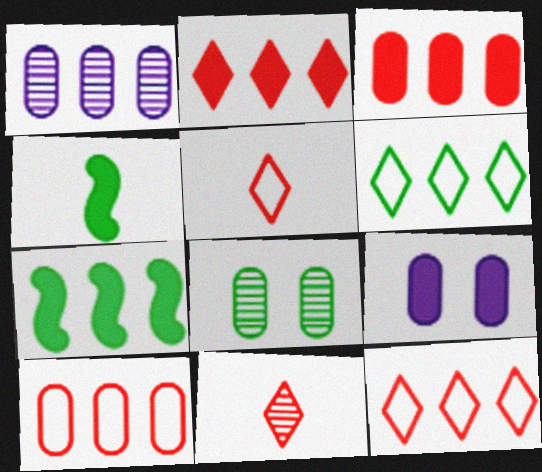[[1, 7, 12], 
[2, 4, 9], 
[4, 6, 8]]